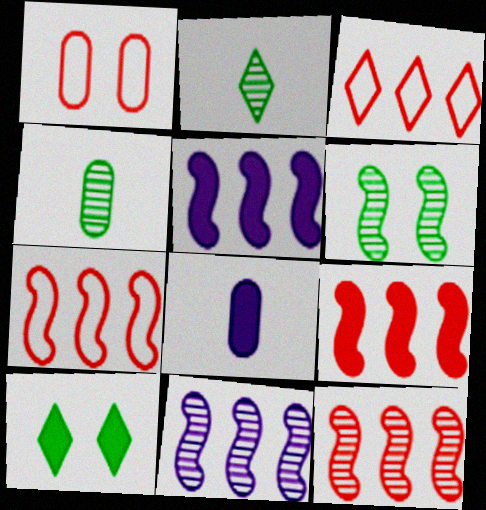[[1, 2, 5], 
[3, 6, 8], 
[7, 9, 12], 
[8, 9, 10]]